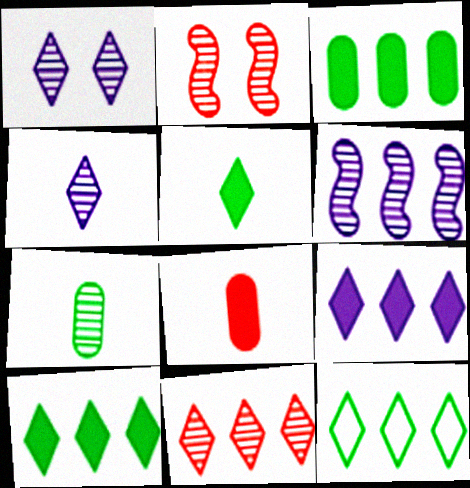[[9, 11, 12]]